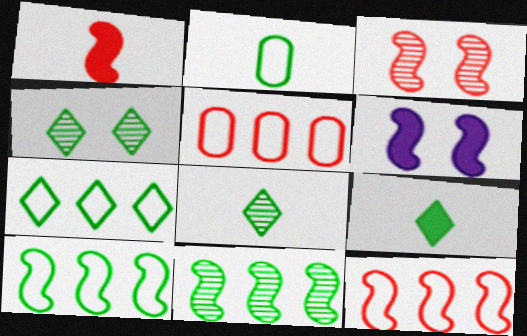[[1, 3, 12], 
[4, 7, 9], 
[5, 6, 8]]